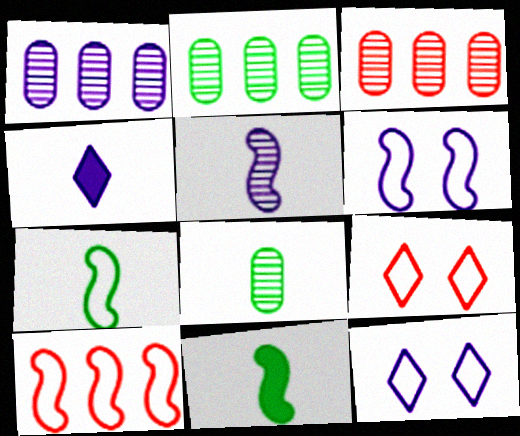[[1, 2, 3], 
[1, 4, 6], 
[1, 9, 11], 
[3, 11, 12], 
[6, 7, 10]]